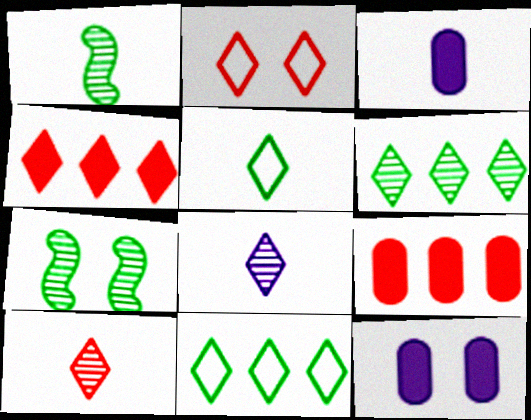[[2, 4, 10], 
[2, 7, 12]]